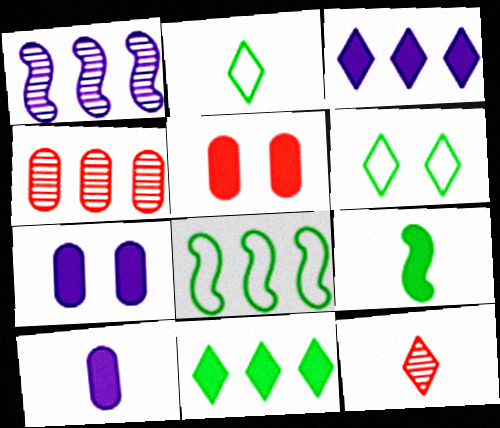[[1, 2, 5], 
[3, 4, 8], 
[3, 5, 9], 
[3, 6, 12], 
[7, 8, 12]]